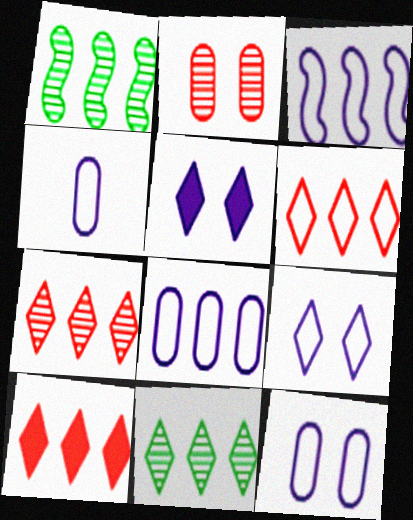[[1, 8, 10], 
[3, 4, 9], 
[4, 8, 12], 
[6, 7, 10]]